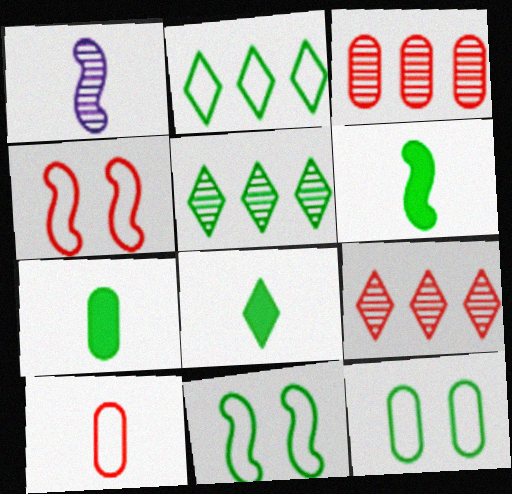[[1, 8, 10], 
[5, 6, 12], 
[5, 7, 11], 
[6, 7, 8]]